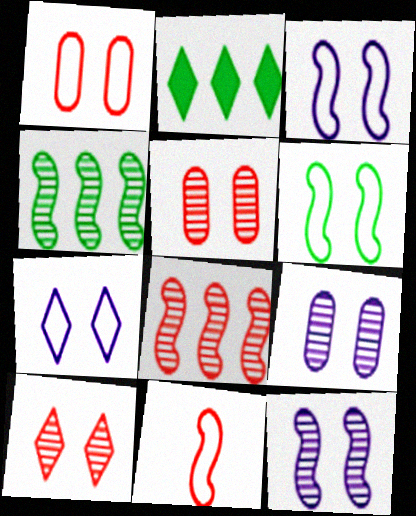[[1, 6, 7], 
[2, 9, 11]]